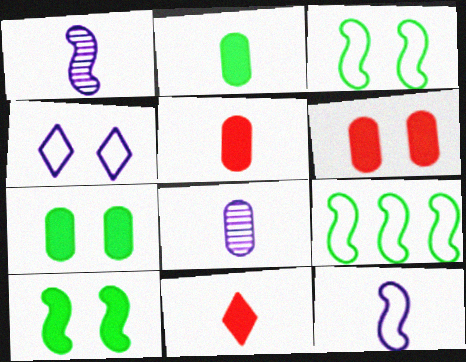[]